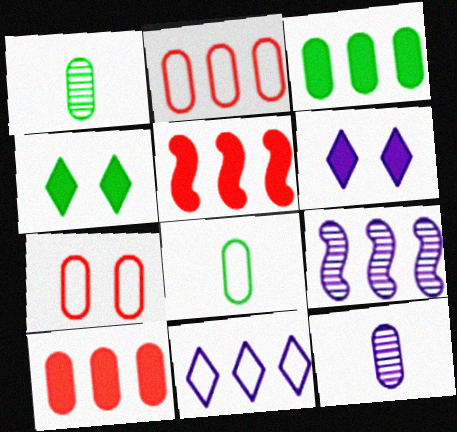[[3, 7, 12]]